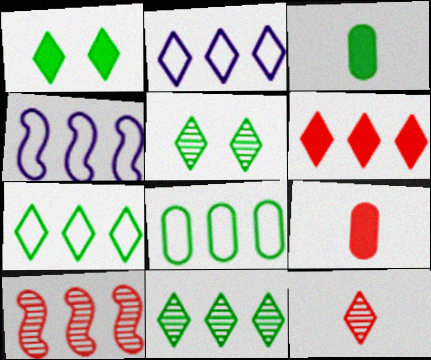[[1, 2, 12], 
[2, 6, 11], 
[4, 5, 9]]